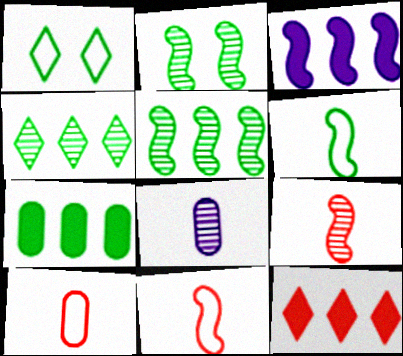[[2, 3, 11], 
[3, 7, 12]]